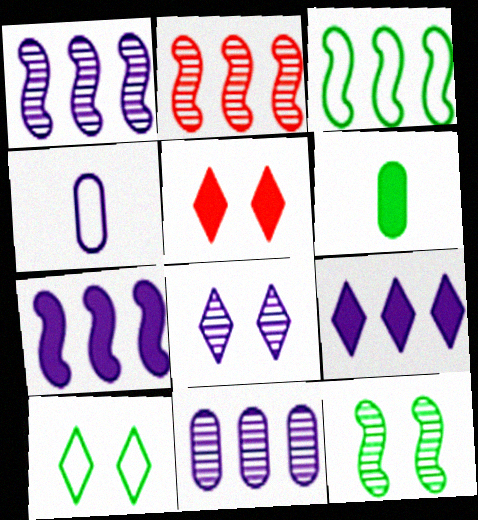[[2, 3, 7], 
[4, 7, 8], 
[5, 6, 7], 
[5, 8, 10]]